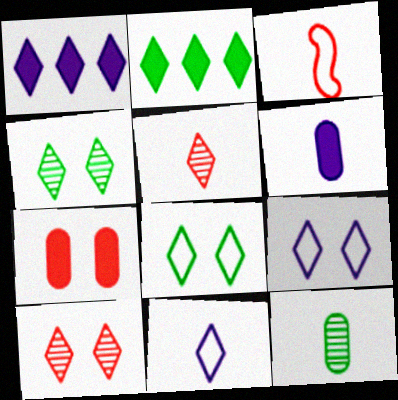[[1, 5, 8], 
[2, 5, 9], 
[2, 10, 11]]